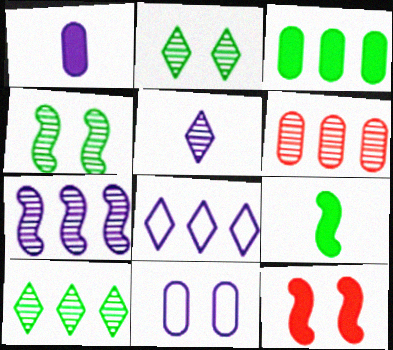[[2, 11, 12], 
[4, 5, 6], 
[6, 7, 10]]